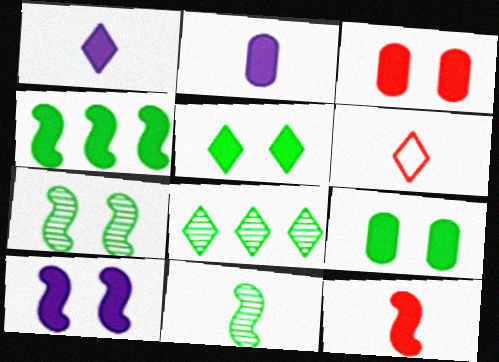[[1, 3, 4], 
[2, 6, 11], 
[3, 5, 10], 
[4, 10, 12]]